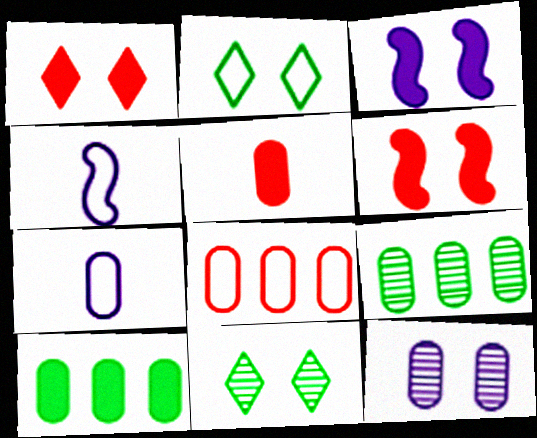[[1, 4, 9], 
[2, 4, 8], 
[2, 6, 12]]